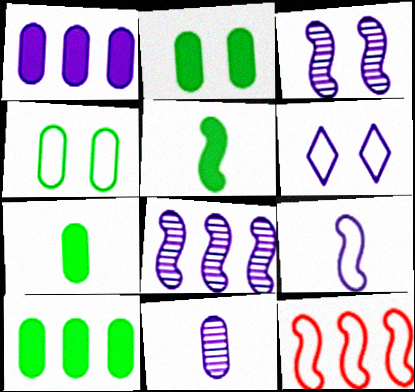[[2, 7, 10], 
[3, 5, 12]]